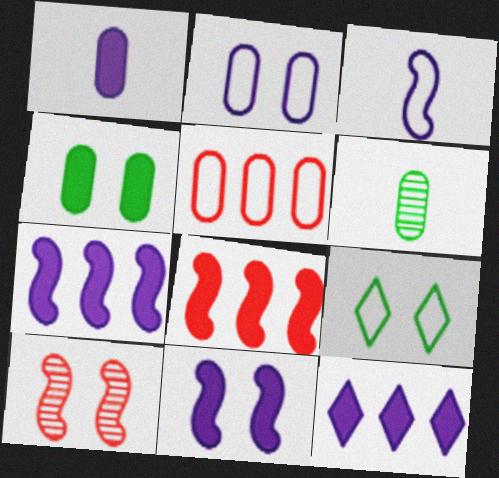[[1, 11, 12], 
[3, 5, 9]]